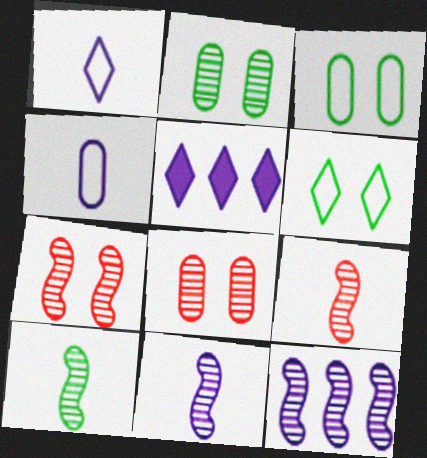[[3, 5, 9], 
[7, 10, 12], 
[9, 10, 11]]